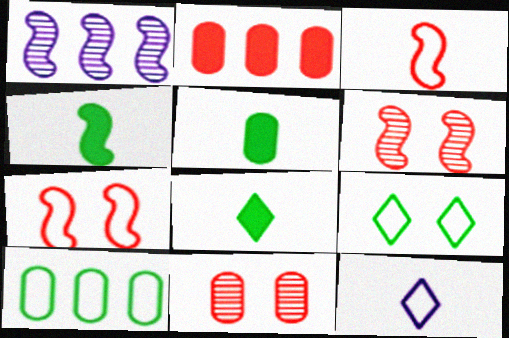[[1, 4, 7], 
[4, 5, 8], 
[7, 10, 12]]